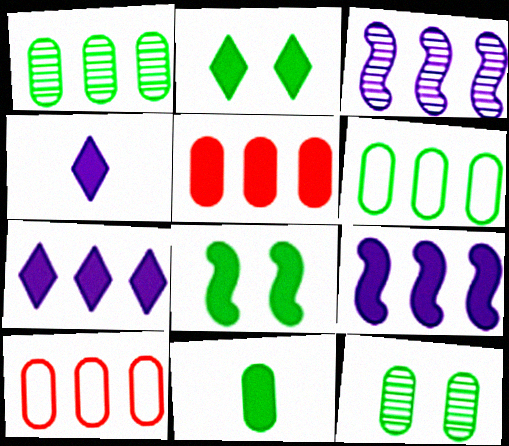[[4, 5, 8], 
[6, 11, 12]]